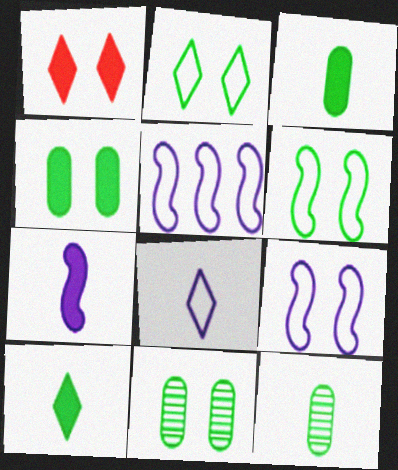[[1, 5, 12], 
[1, 9, 11]]